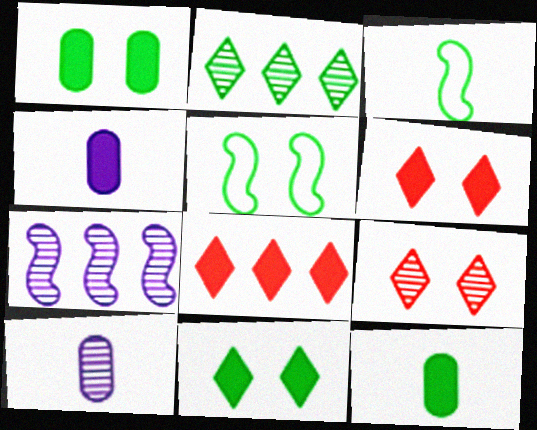[[1, 2, 3], 
[2, 5, 12], 
[5, 8, 10]]